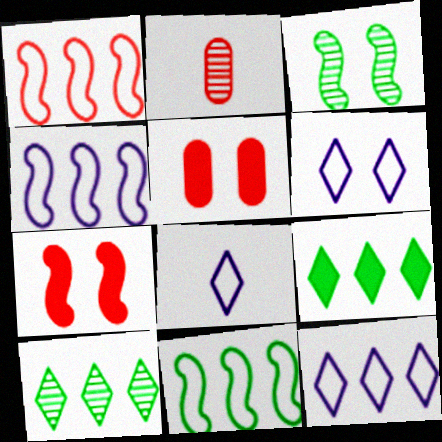[[1, 4, 11], 
[3, 5, 6], 
[6, 8, 12]]